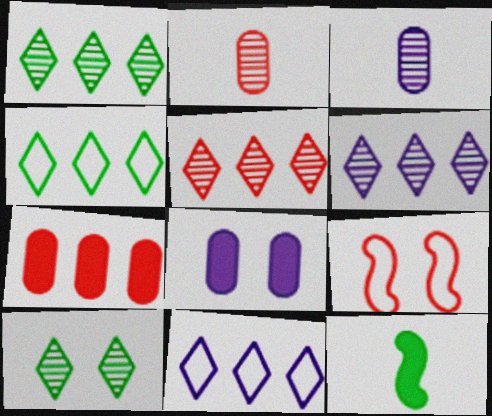[[1, 5, 6], 
[8, 9, 10]]